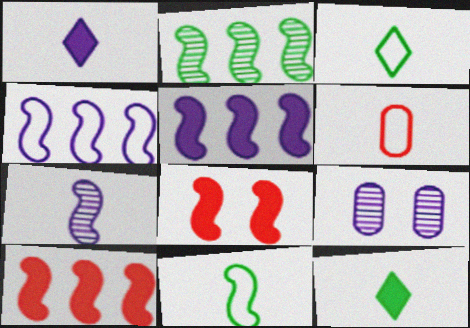[[1, 4, 9], 
[2, 4, 10], 
[3, 9, 10], 
[6, 7, 12]]